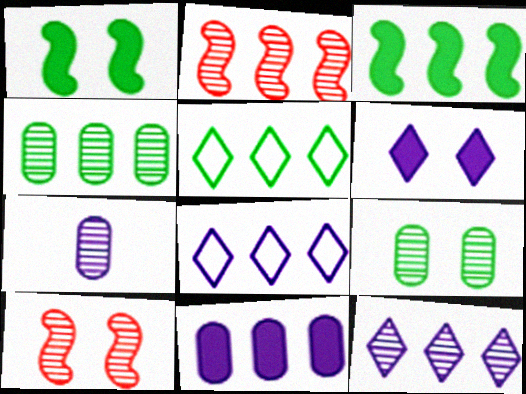[[2, 4, 12], 
[2, 5, 11], 
[3, 4, 5]]